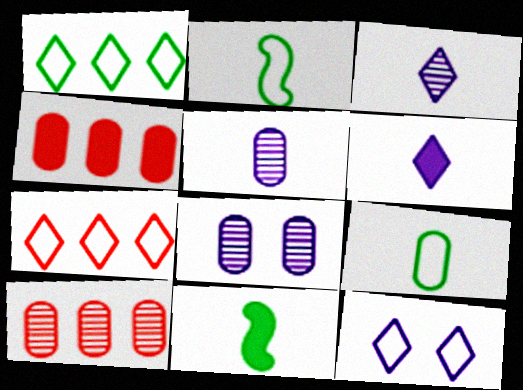[[4, 8, 9], 
[7, 8, 11], 
[10, 11, 12]]